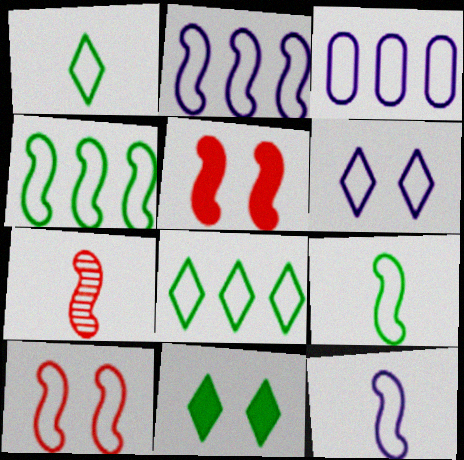[[1, 3, 10], 
[2, 9, 10], 
[3, 6, 12], 
[3, 7, 11], 
[4, 10, 12]]